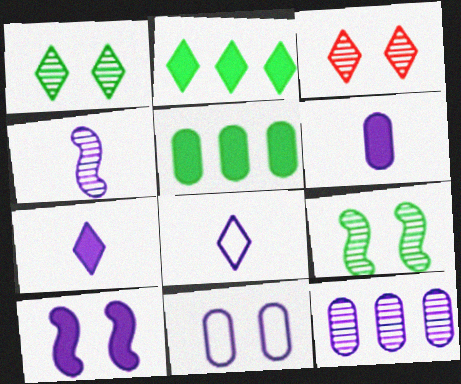[[2, 3, 8], 
[4, 6, 8], 
[6, 11, 12], 
[8, 10, 12]]